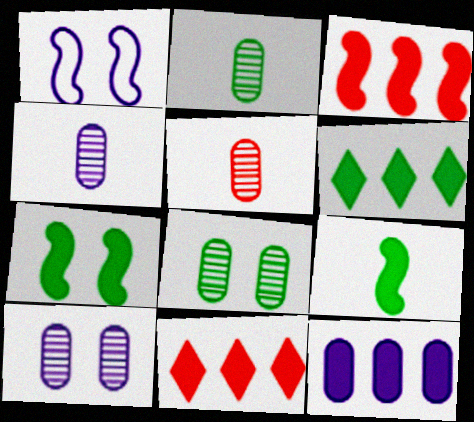[[1, 2, 11], 
[1, 5, 6], 
[2, 4, 5], 
[3, 6, 12]]